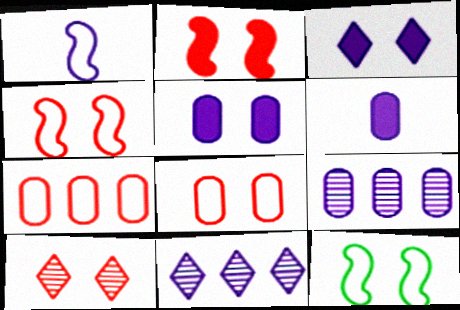[[1, 3, 9], 
[1, 5, 11], 
[2, 8, 10], 
[5, 10, 12]]